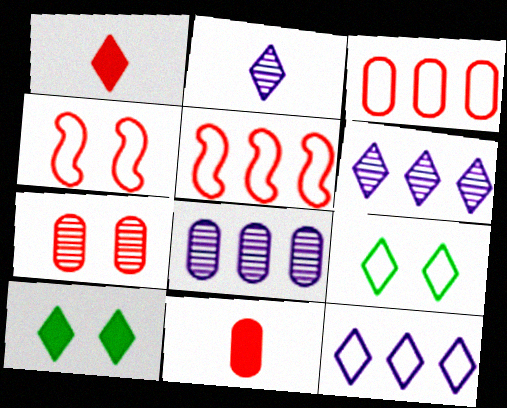[[1, 5, 7], 
[1, 6, 9], 
[3, 7, 11]]